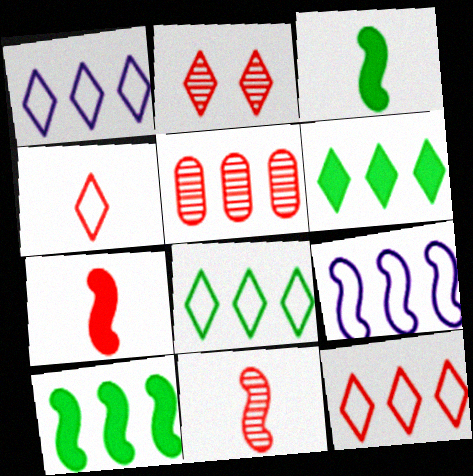[[1, 5, 10], 
[1, 8, 12], 
[2, 5, 11], 
[5, 6, 9]]